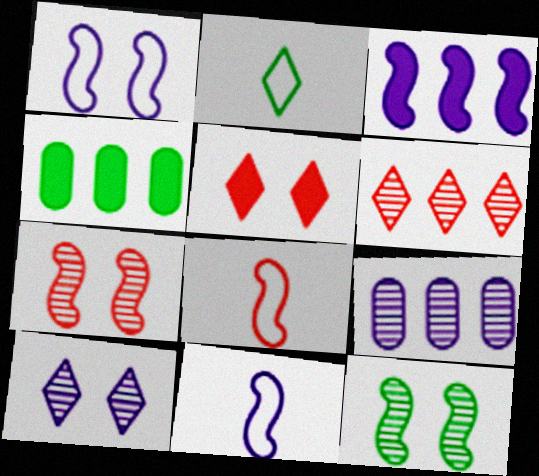[[2, 4, 12], 
[3, 8, 12], 
[4, 8, 10]]